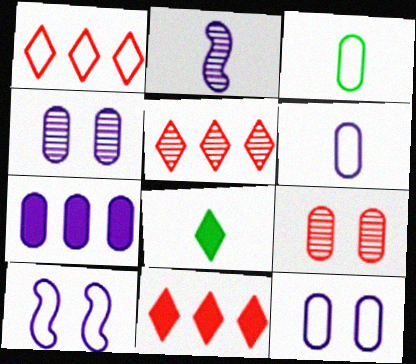[[1, 3, 10], 
[1, 5, 11], 
[3, 7, 9], 
[4, 6, 7]]